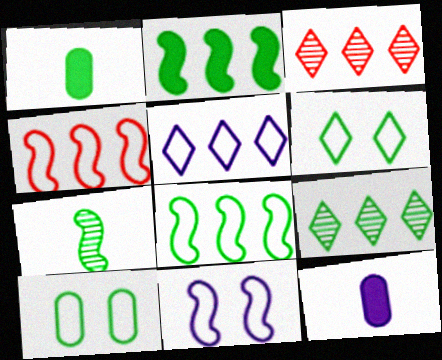[[1, 3, 11]]